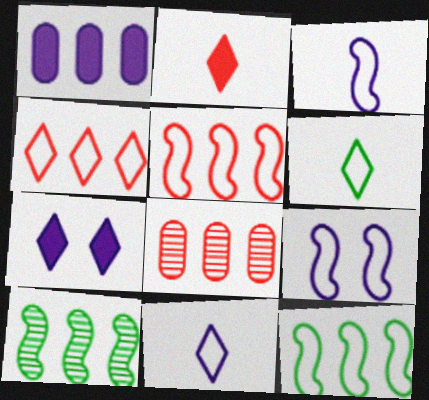[[1, 4, 10]]